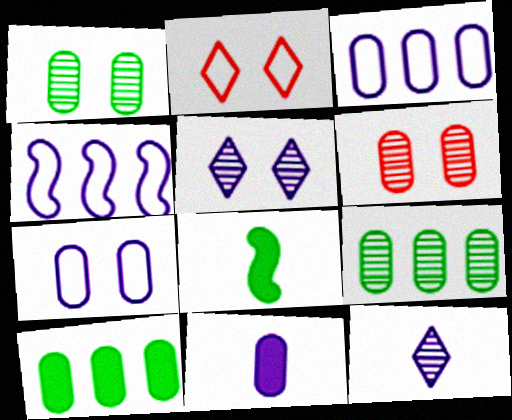[[4, 5, 11]]